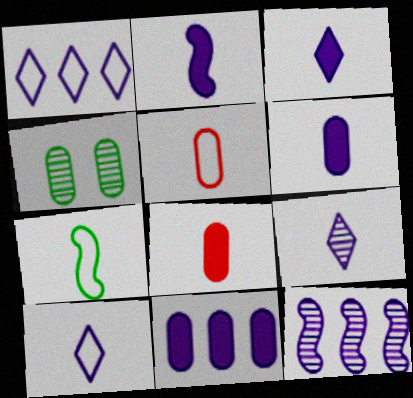[[1, 11, 12], 
[2, 3, 6], 
[3, 9, 10], 
[4, 5, 11], 
[5, 7, 10], 
[7, 8, 9]]